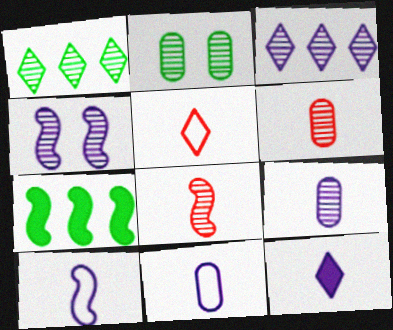[[1, 4, 6], 
[2, 3, 8], 
[3, 4, 9], 
[9, 10, 12]]